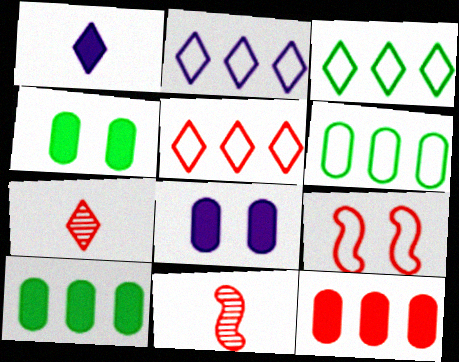[[2, 3, 5], 
[2, 4, 11], 
[3, 8, 11], 
[7, 9, 12]]